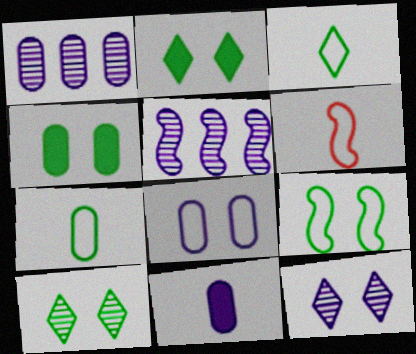[[1, 2, 6], 
[1, 8, 11], 
[4, 9, 10]]